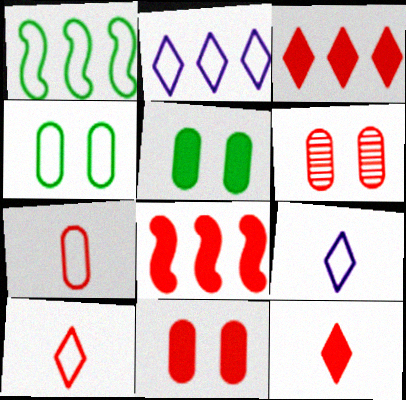[[6, 8, 10], 
[8, 11, 12]]